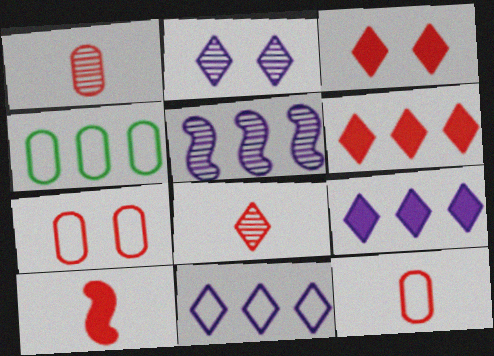[[2, 4, 10], 
[4, 5, 6], 
[8, 10, 12]]